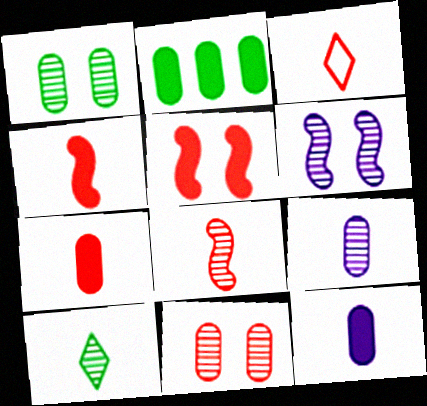[[2, 3, 6], 
[3, 7, 8], 
[8, 9, 10]]